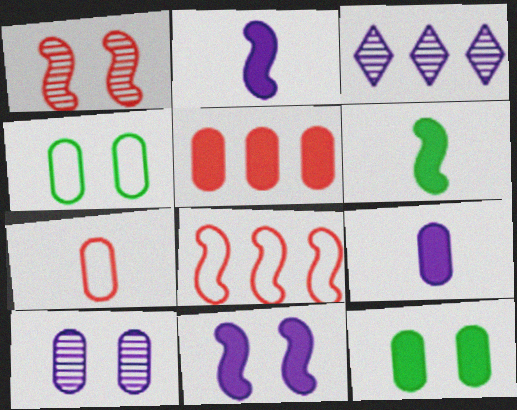[[5, 9, 12]]